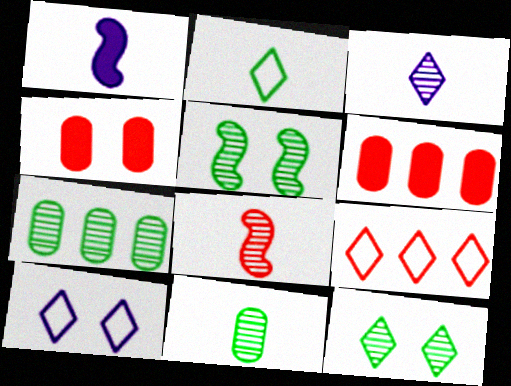[[2, 9, 10], 
[3, 8, 11], 
[4, 5, 10], 
[4, 8, 9]]